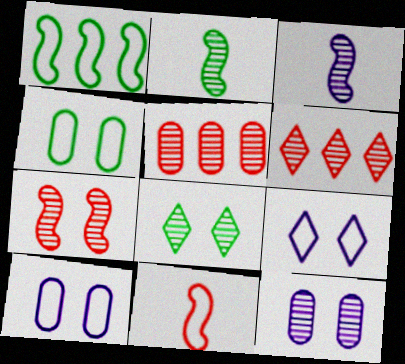[[2, 6, 12], 
[3, 5, 8], 
[7, 8, 12]]